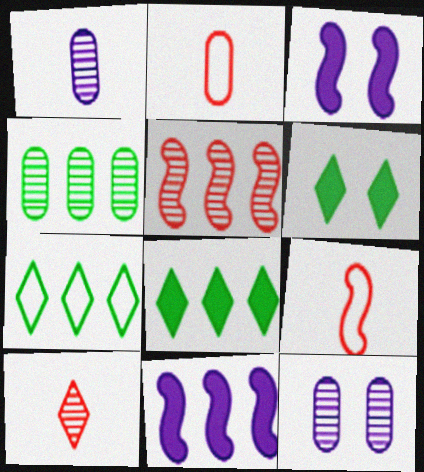[[8, 9, 12]]